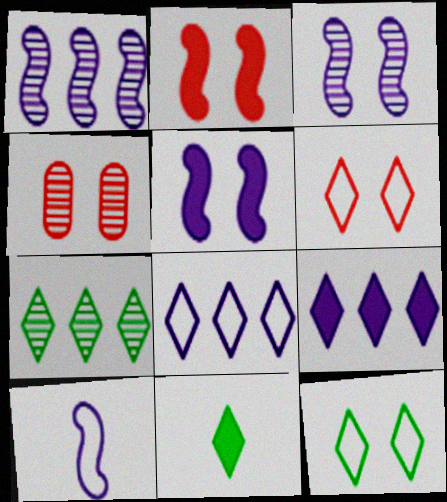[[1, 5, 10], 
[2, 4, 6], 
[4, 5, 12], 
[7, 11, 12]]